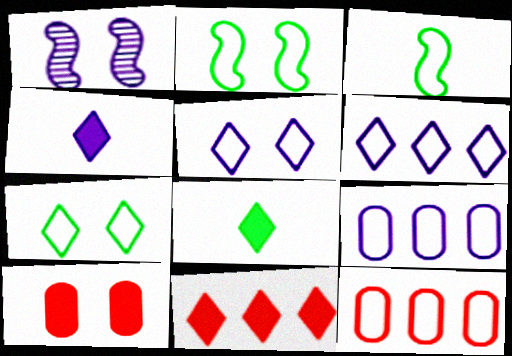[[1, 4, 9], 
[1, 7, 10], 
[1, 8, 12], 
[3, 5, 12]]